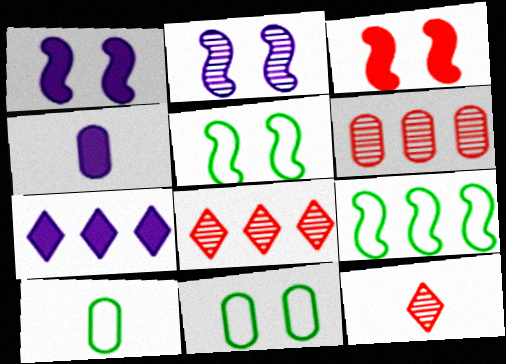[[1, 4, 7], 
[1, 8, 10], 
[2, 3, 5], 
[4, 5, 8], 
[4, 6, 11], 
[6, 7, 9]]